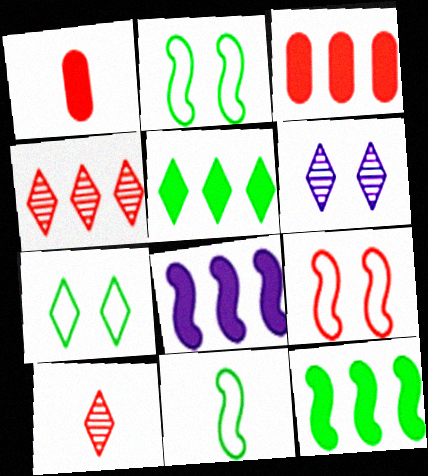[[1, 4, 9], 
[3, 5, 8], 
[3, 6, 11], 
[3, 9, 10]]